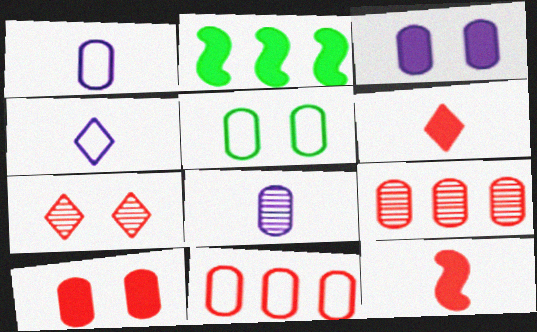[[1, 2, 7], 
[1, 5, 11], 
[2, 3, 6], 
[7, 11, 12]]